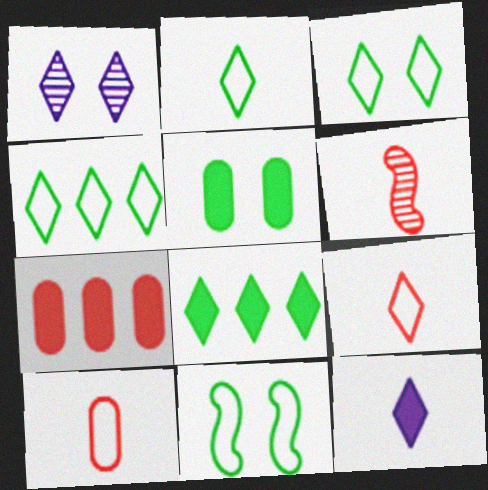[[1, 8, 9], 
[2, 3, 4]]